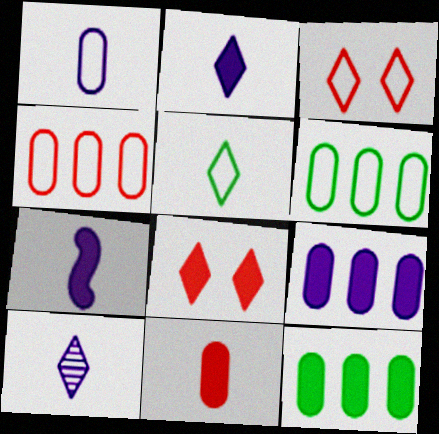[[1, 7, 10], 
[7, 8, 12]]